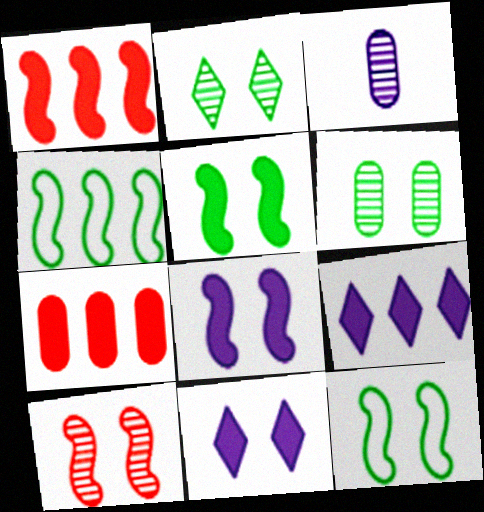[[8, 10, 12]]